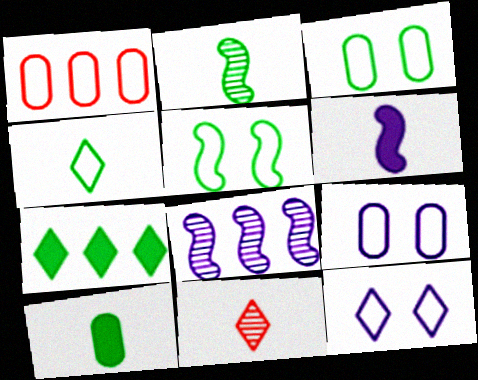[[1, 7, 8], 
[2, 3, 7], 
[2, 4, 10], 
[7, 11, 12]]